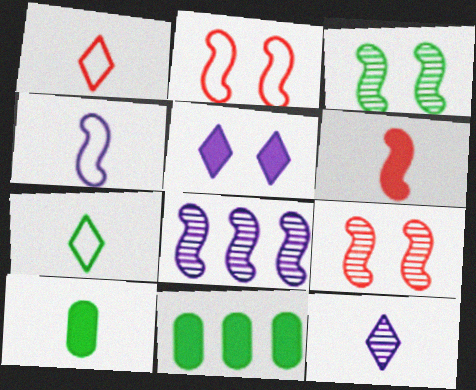[[2, 11, 12], 
[3, 7, 11], 
[5, 6, 11]]